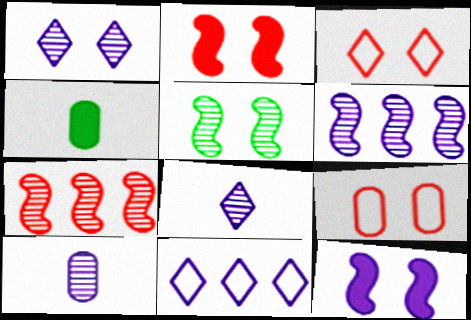[[1, 6, 10], 
[3, 4, 6], 
[10, 11, 12]]